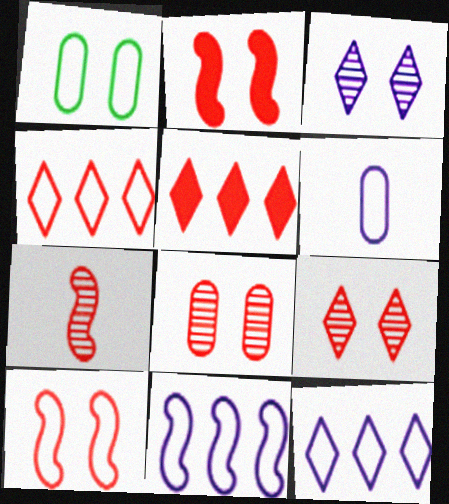[[1, 2, 3]]